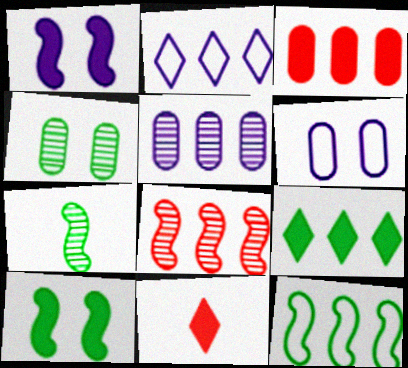[[7, 10, 12]]